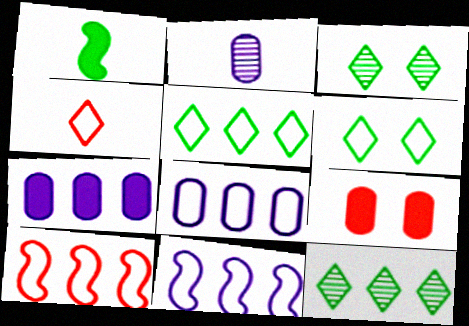[[1, 2, 4], 
[5, 8, 10], 
[7, 10, 12]]